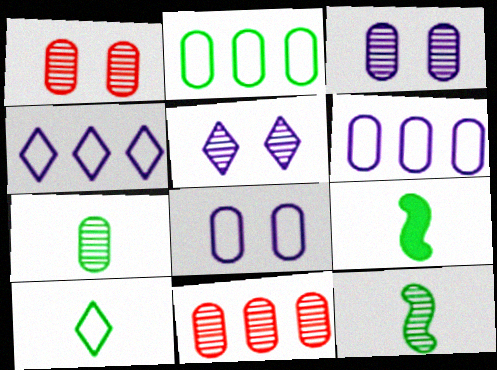[[1, 4, 9], 
[3, 7, 11], 
[5, 11, 12], 
[7, 9, 10]]